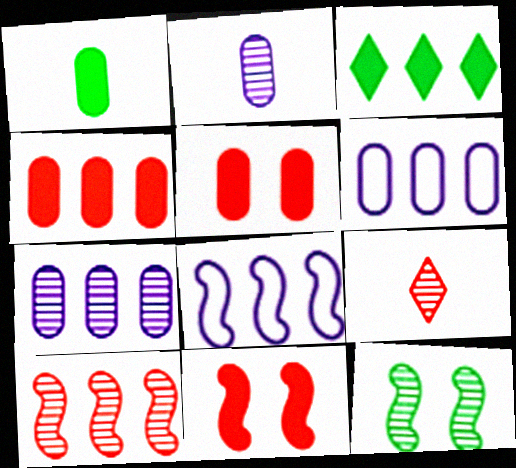[[3, 6, 10], 
[7, 9, 12]]